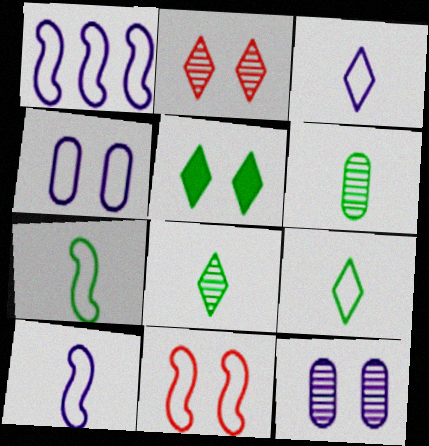[[1, 3, 4], 
[1, 7, 11], 
[5, 11, 12]]